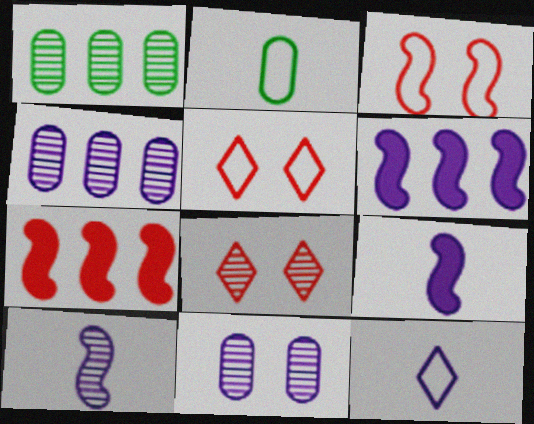[[1, 5, 9], 
[1, 8, 10], 
[2, 6, 8], 
[6, 11, 12]]